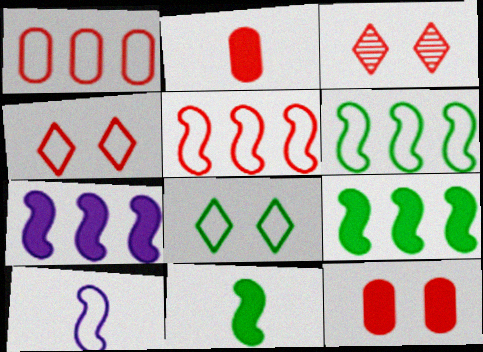[[1, 8, 10], 
[2, 3, 5]]